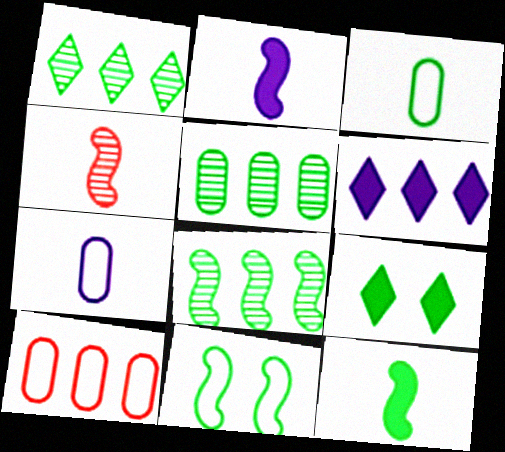[[1, 5, 8], 
[3, 8, 9], 
[6, 8, 10], 
[8, 11, 12]]